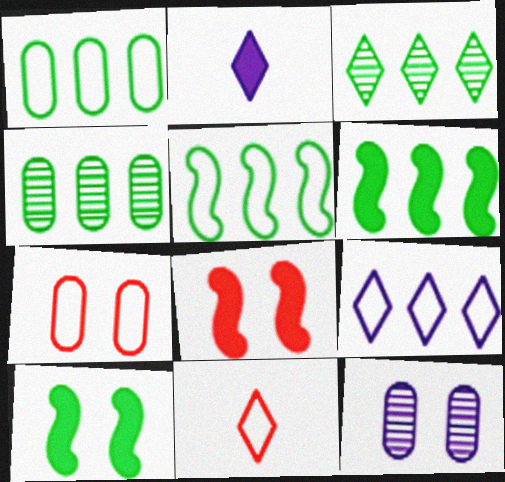[[1, 3, 6], 
[6, 11, 12]]